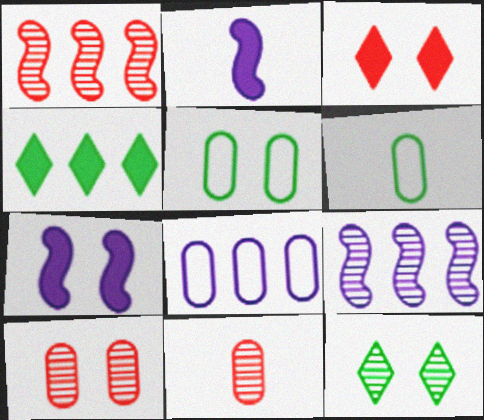[[1, 4, 8], 
[3, 6, 9], 
[9, 11, 12]]